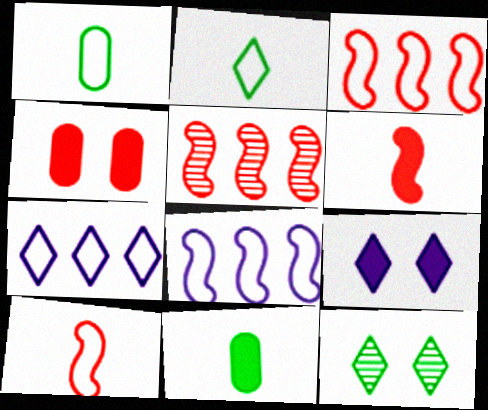[[1, 5, 9]]